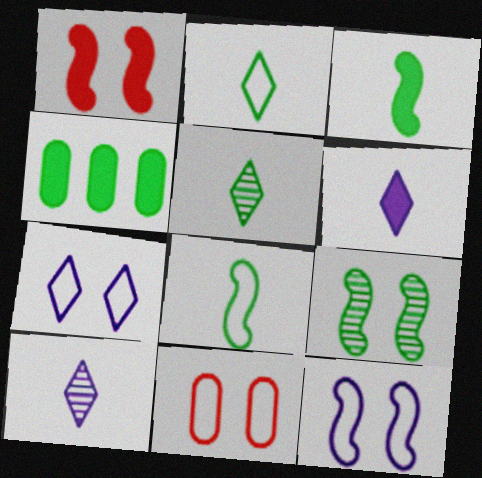[[1, 4, 6], 
[1, 9, 12], 
[2, 4, 9]]